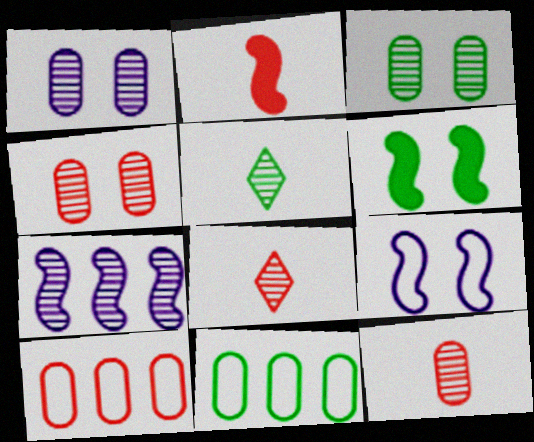[[1, 3, 4], 
[3, 7, 8], 
[4, 5, 7], 
[5, 6, 11]]